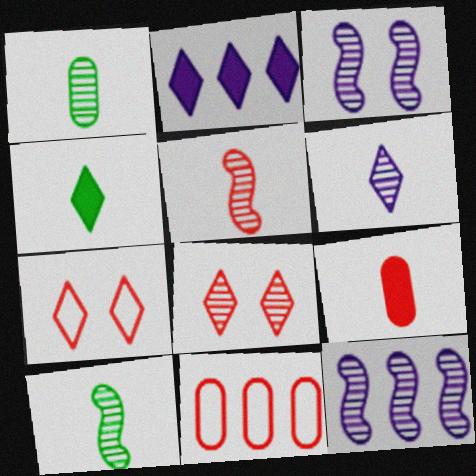[[1, 5, 6], 
[1, 8, 12], 
[3, 4, 11]]